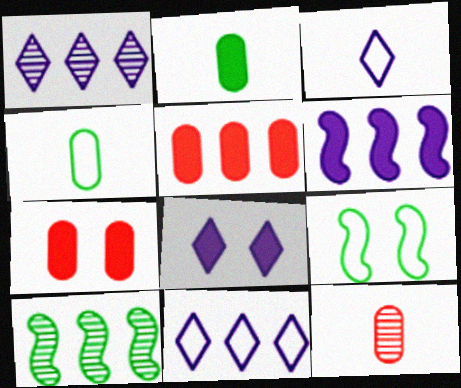[[1, 3, 8], 
[3, 7, 10], 
[5, 10, 11]]